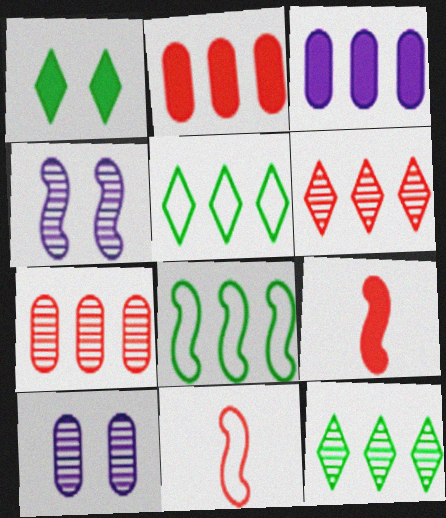[[1, 3, 9], 
[3, 6, 8], 
[4, 8, 9], 
[5, 9, 10]]